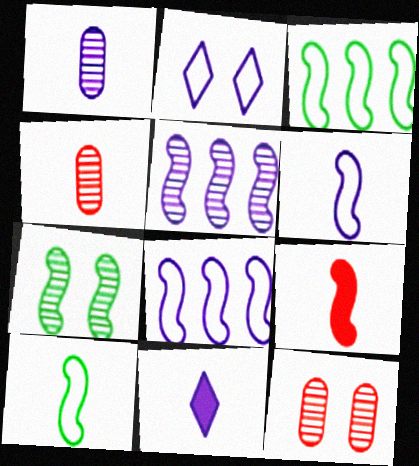[[1, 6, 11], 
[3, 11, 12], 
[4, 10, 11], 
[7, 8, 9]]